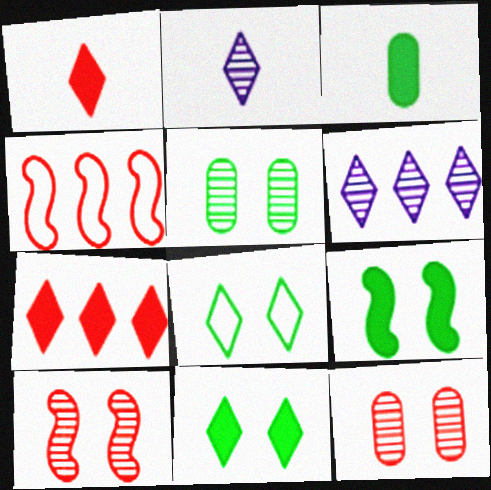[[1, 4, 12], 
[1, 6, 8], 
[2, 7, 8], 
[5, 8, 9]]